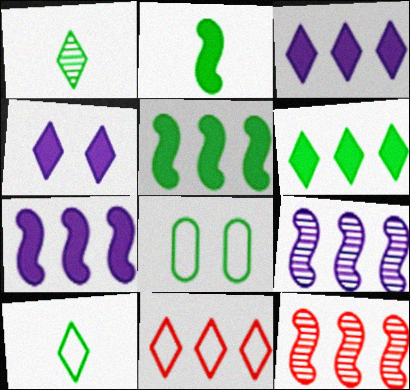[[1, 4, 11], 
[1, 5, 8]]